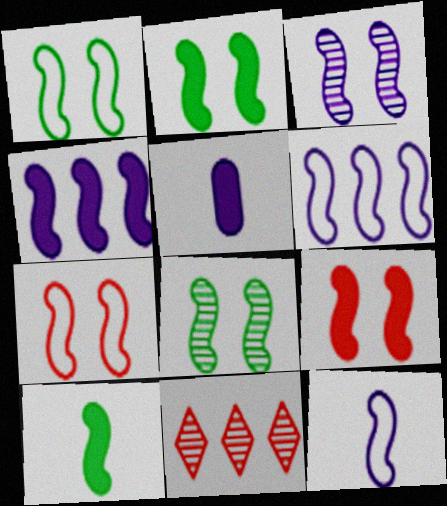[[1, 2, 8], 
[1, 3, 9], 
[1, 5, 11], 
[2, 3, 7], 
[3, 4, 12], 
[4, 9, 10]]